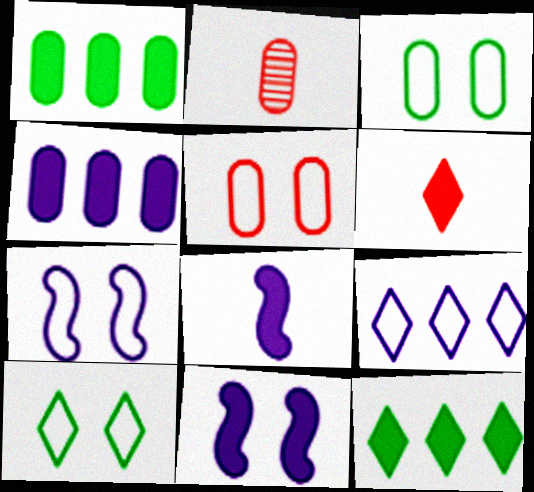[[1, 6, 11], 
[2, 3, 4], 
[2, 7, 12], 
[5, 7, 10]]